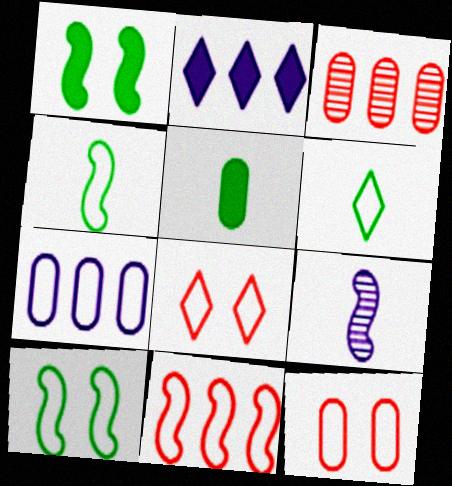[[1, 9, 11], 
[4, 7, 8]]